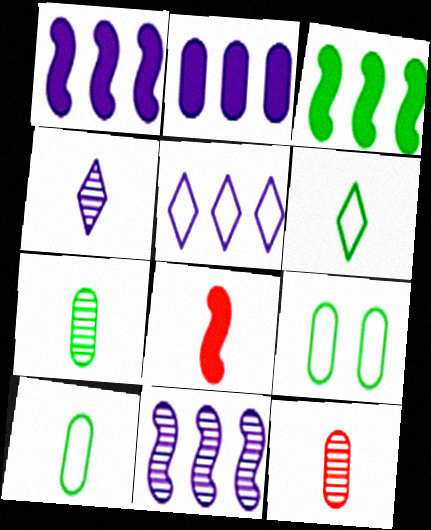[[2, 5, 11], 
[2, 9, 12], 
[4, 8, 10]]